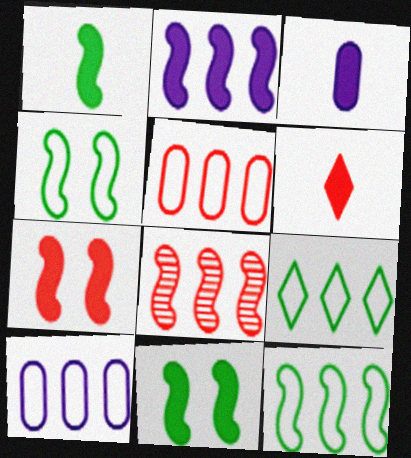[[1, 2, 7], 
[1, 3, 6], 
[2, 8, 12]]